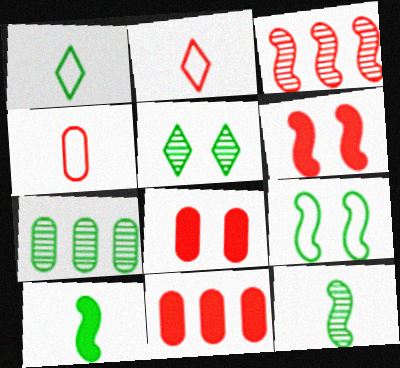[[2, 3, 8], 
[5, 7, 12]]